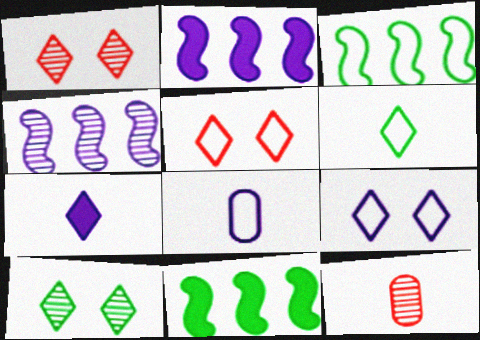[[1, 8, 11], 
[3, 5, 8], 
[4, 10, 12], 
[9, 11, 12]]